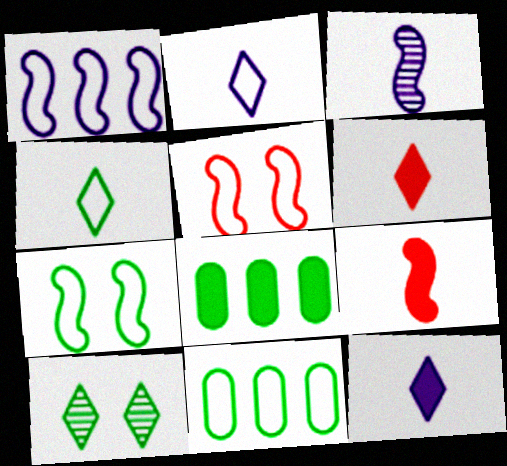[[2, 5, 11], 
[4, 7, 11]]